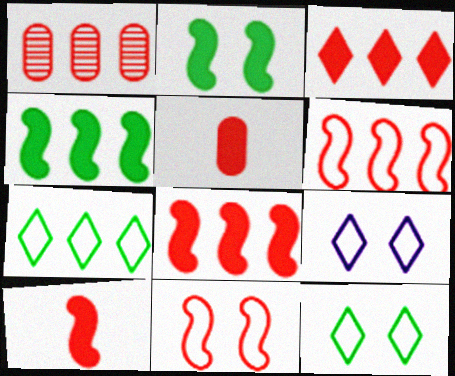[[1, 3, 6]]